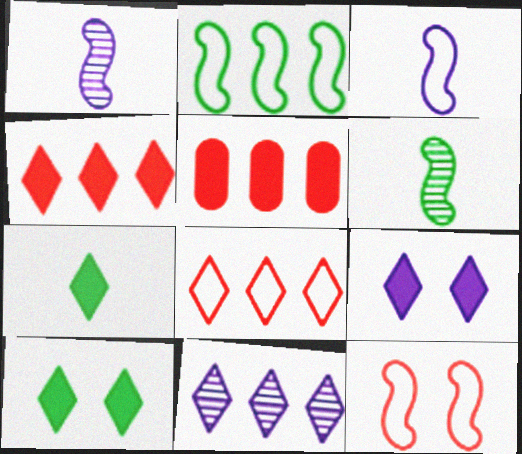[[2, 3, 12], 
[2, 5, 11], 
[4, 7, 9]]